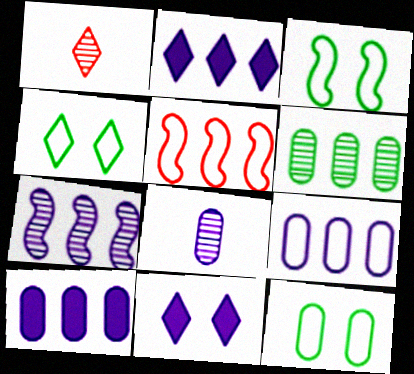[[1, 2, 4], 
[1, 3, 10], 
[2, 5, 6], 
[2, 7, 9], 
[3, 4, 12]]